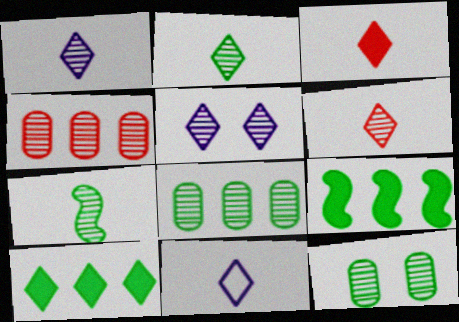[[1, 2, 6], 
[2, 3, 11], 
[4, 5, 7]]